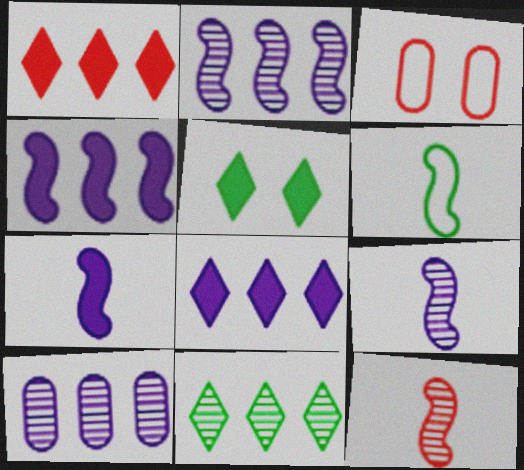[[1, 3, 12], 
[3, 7, 11], 
[6, 7, 12]]